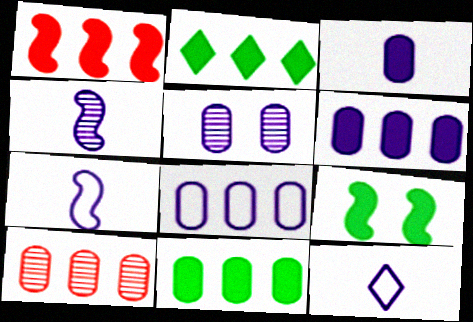[[1, 2, 6], 
[3, 4, 12], 
[3, 5, 8], 
[8, 10, 11], 
[9, 10, 12]]